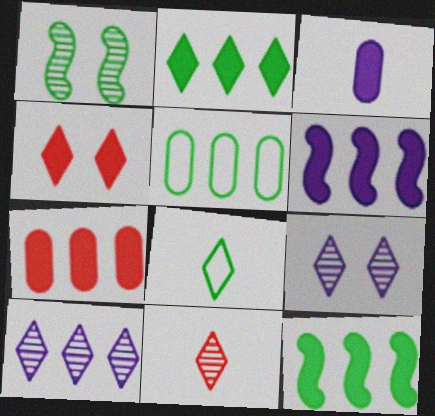[[2, 6, 7], 
[3, 4, 12], 
[4, 8, 10]]